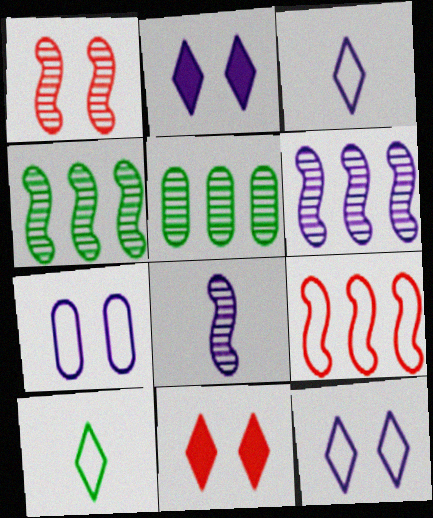[[1, 4, 8], 
[7, 9, 10]]